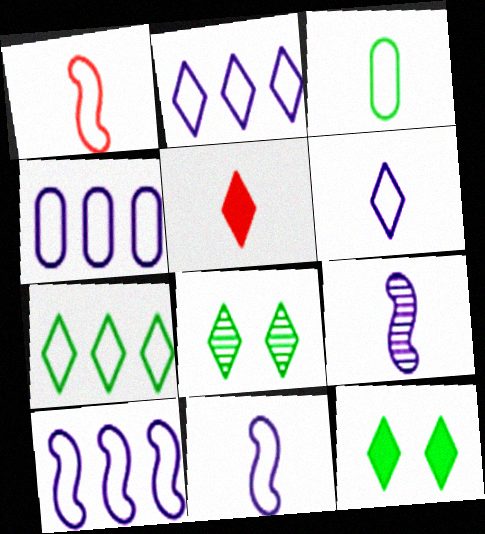[[1, 3, 6], 
[2, 4, 10], 
[2, 5, 8], 
[3, 5, 9]]